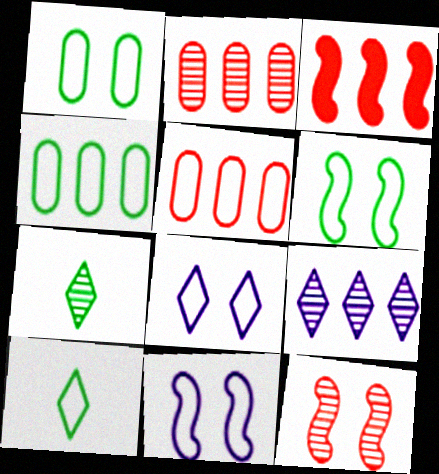[[3, 4, 9], 
[4, 6, 10], 
[5, 10, 11]]